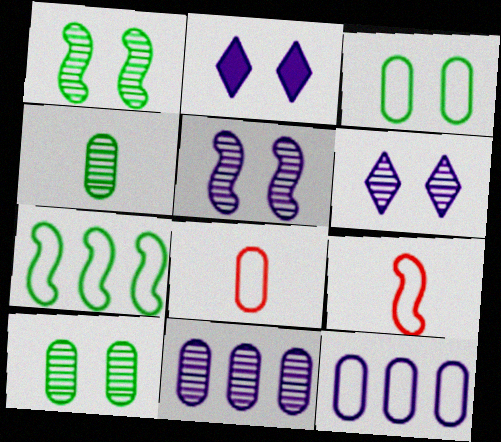[[3, 8, 12]]